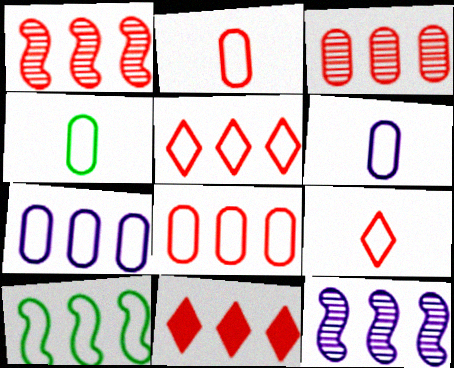[[1, 8, 11], 
[2, 4, 6], 
[5, 7, 10]]